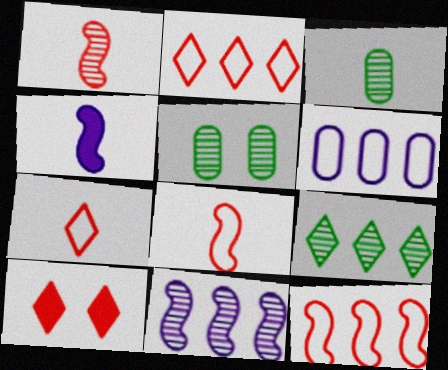[[2, 4, 5], 
[3, 4, 7]]